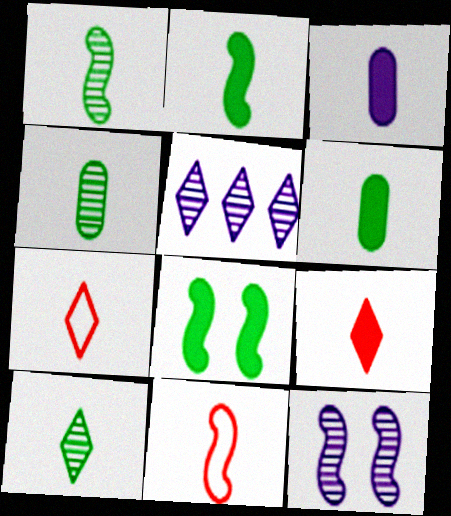[[1, 3, 7], 
[1, 4, 10], 
[2, 3, 9], 
[3, 10, 11]]